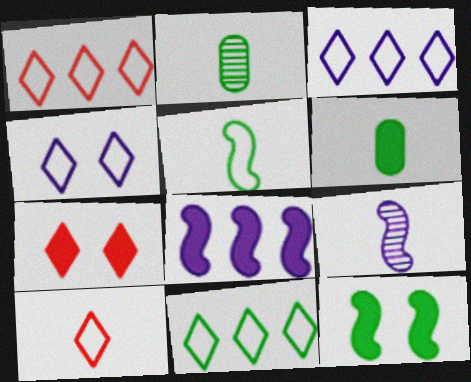[[1, 3, 11], 
[2, 11, 12], 
[4, 10, 11], 
[6, 7, 8], 
[6, 9, 10]]